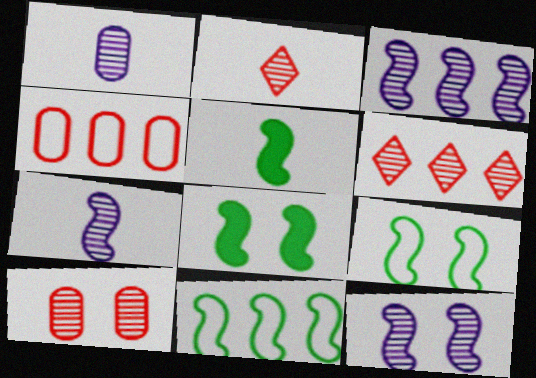[[3, 7, 12]]